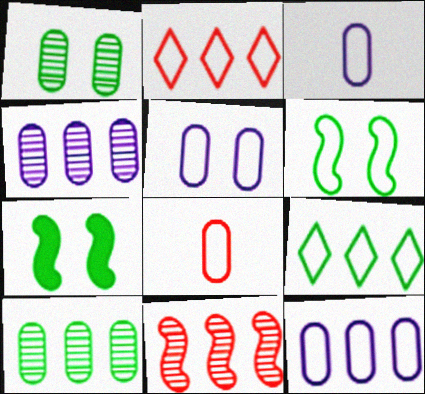[[2, 3, 6], 
[3, 5, 12]]